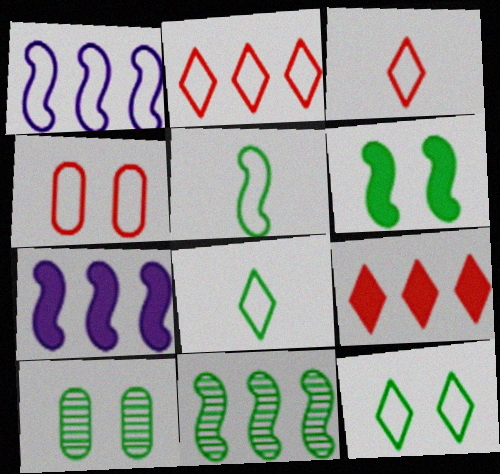[[1, 4, 8], 
[3, 7, 10], 
[5, 6, 11], 
[6, 10, 12]]